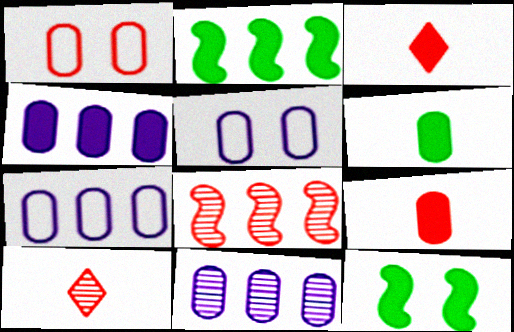[[1, 3, 8], 
[1, 6, 11], 
[2, 5, 10], 
[3, 4, 12], 
[4, 7, 11], 
[7, 10, 12]]